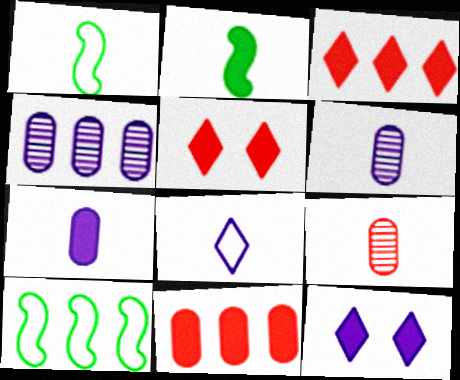[[1, 4, 5], 
[2, 8, 9], 
[2, 11, 12], 
[3, 4, 10], 
[5, 6, 10], 
[9, 10, 12]]